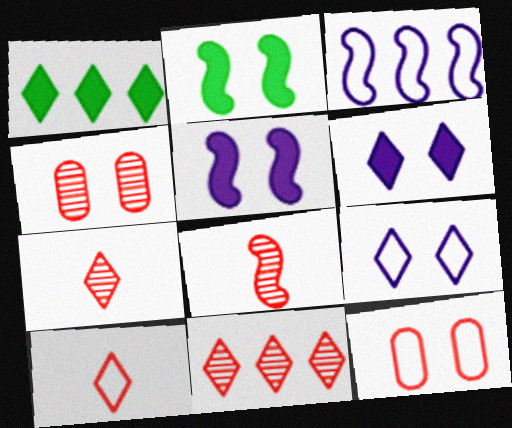[[1, 7, 9], 
[2, 3, 8], 
[2, 4, 9], 
[4, 8, 11]]